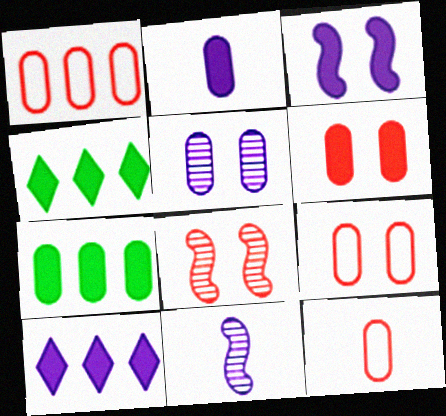[[1, 9, 12], 
[2, 3, 10], 
[2, 6, 7], 
[4, 9, 11], 
[5, 7, 12]]